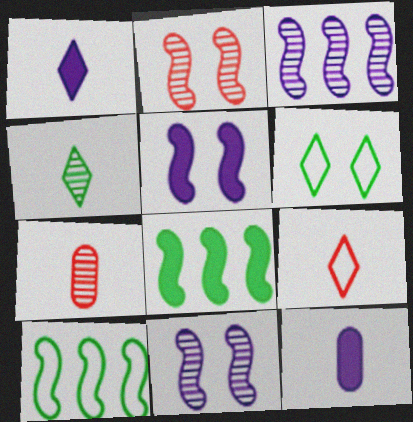[[1, 4, 9]]